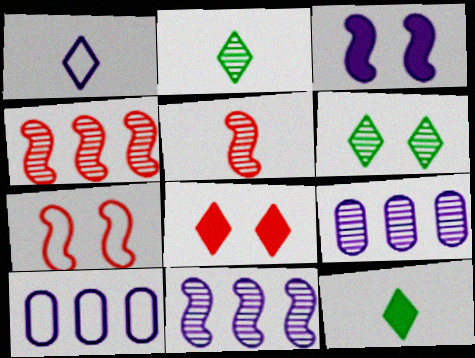[[1, 3, 9], 
[5, 6, 9], 
[7, 9, 12]]